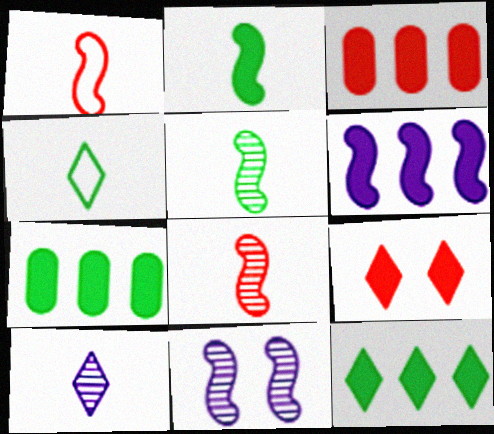[[3, 4, 11], 
[3, 6, 12]]